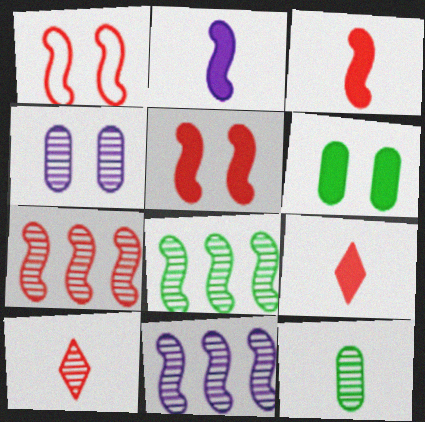[[1, 2, 8], 
[1, 3, 7], 
[4, 8, 10], 
[7, 8, 11]]